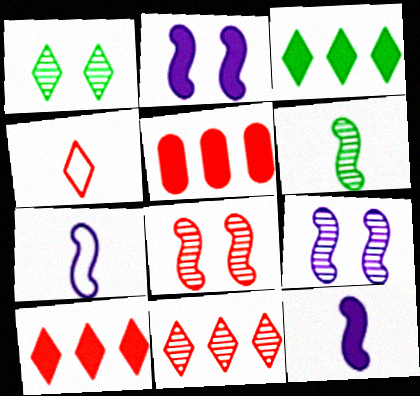[[1, 5, 7], 
[4, 5, 8]]